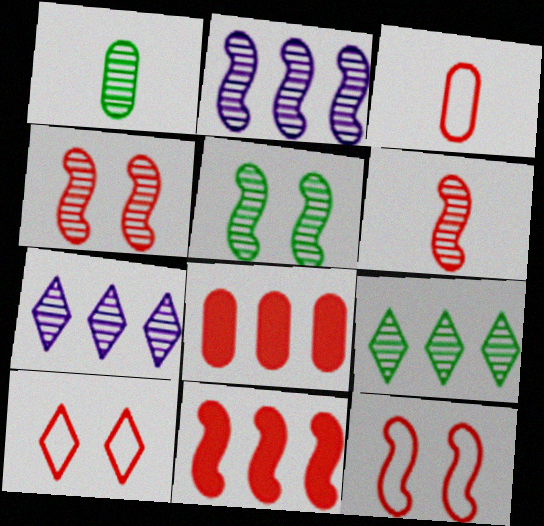[[1, 4, 7], 
[1, 5, 9], 
[2, 5, 6], 
[6, 8, 10], 
[6, 11, 12]]